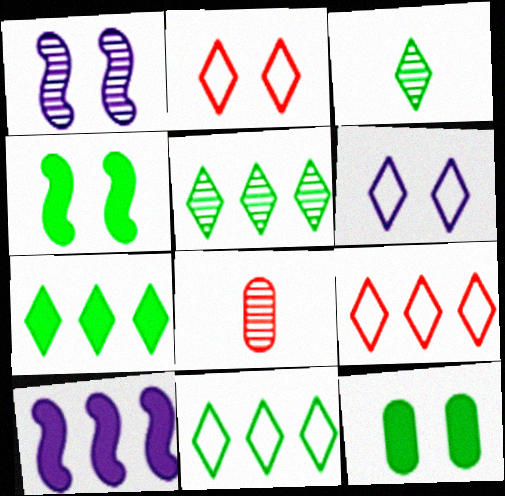[[1, 2, 12], 
[1, 5, 8], 
[5, 7, 11]]